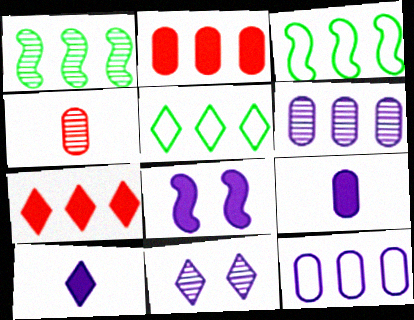[[1, 4, 11], 
[1, 7, 12], 
[3, 6, 7], 
[4, 5, 8]]